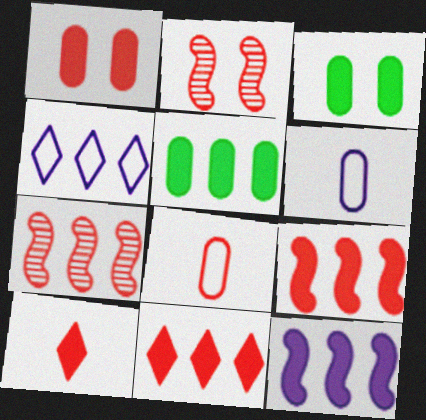[[1, 9, 10], 
[2, 8, 11], 
[3, 10, 12], 
[4, 5, 7], 
[5, 11, 12]]